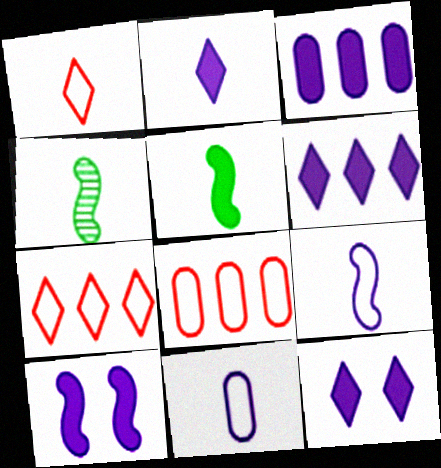[[2, 3, 10], 
[2, 6, 12], 
[4, 8, 12]]